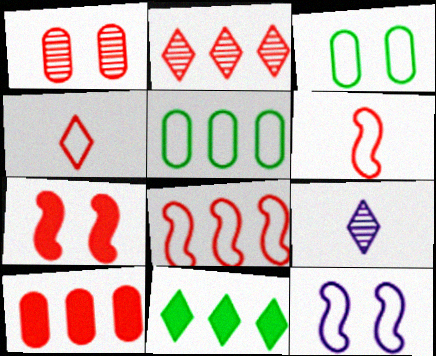[[2, 8, 10], 
[4, 5, 12], 
[5, 7, 9]]